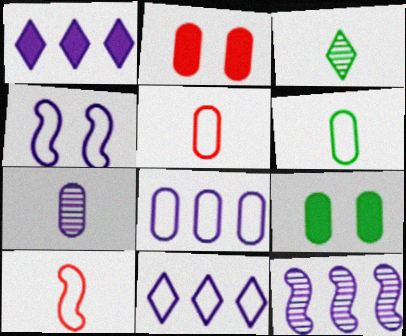[[1, 4, 7], 
[1, 8, 12]]